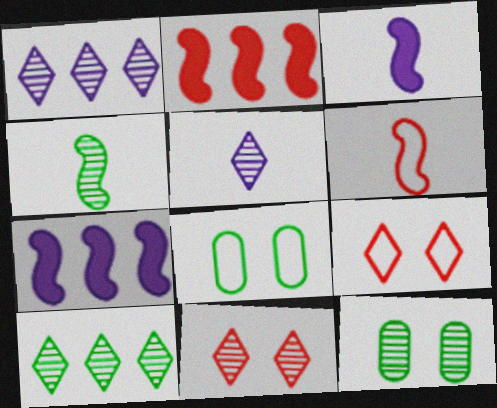[[2, 5, 8], 
[3, 4, 6], 
[4, 10, 12], 
[5, 10, 11]]